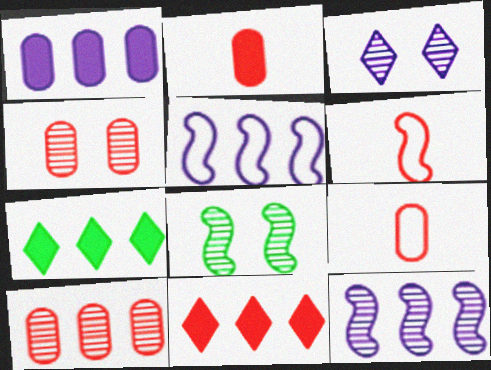[[3, 4, 8], 
[4, 6, 11], 
[5, 7, 10]]